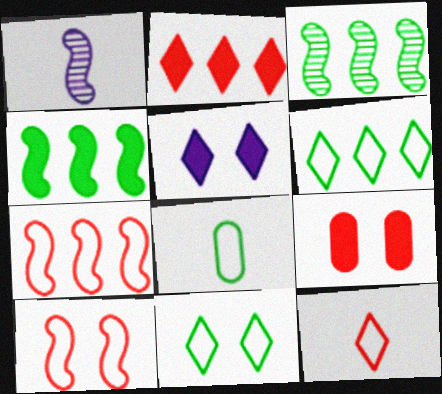[[1, 4, 10], 
[1, 6, 9]]